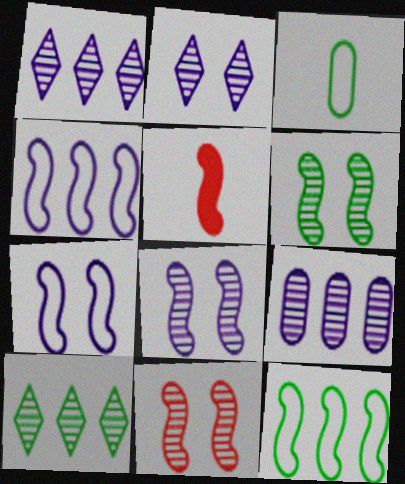[[4, 5, 6], 
[5, 8, 12], 
[6, 8, 11]]